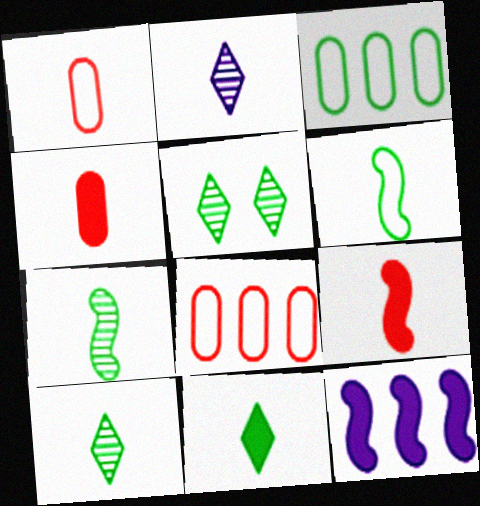[[1, 5, 12], 
[2, 4, 6]]